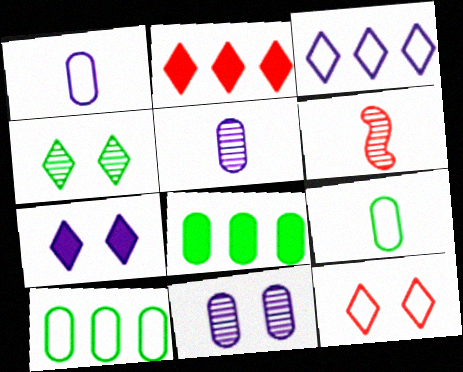[[4, 7, 12], 
[6, 7, 10]]